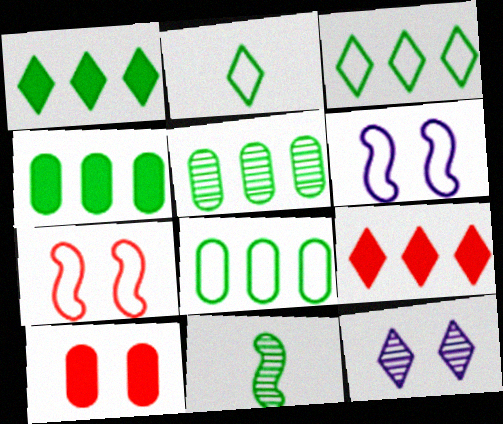[[2, 9, 12], 
[4, 5, 8]]